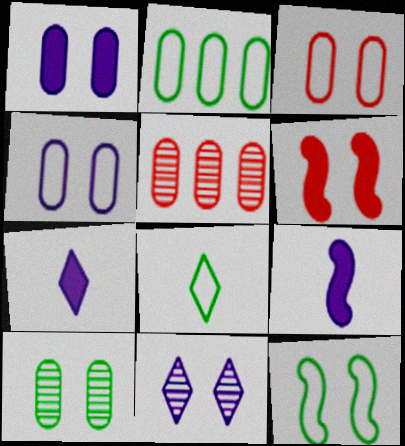[[1, 3, 10], 
[2, 8, 12], 
[5, 7, 12]]